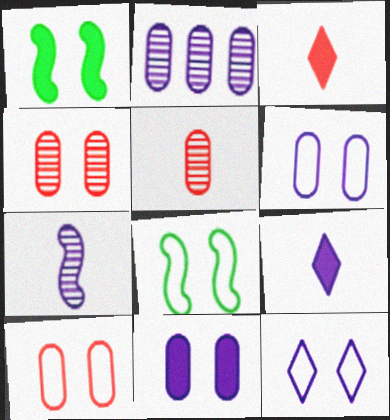[[1, 4, 12], 
[2, 3, 8], 
[8, 10, 12]]